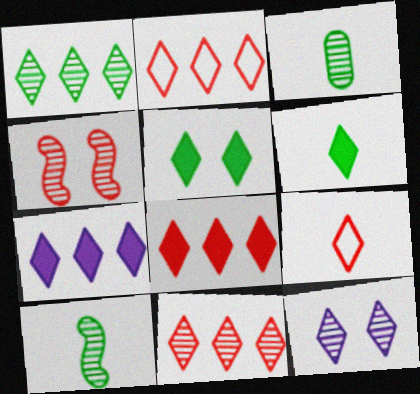[[1, 2, 7], 
[2, 6, 12], 
[2, 8, 11]]